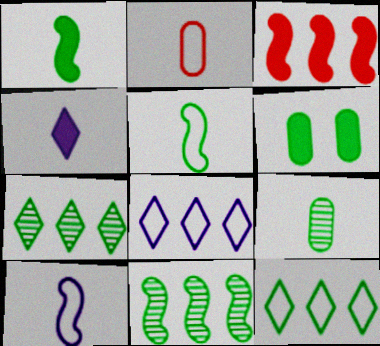[[3, 4, 6], 
[5, 6, 7]]